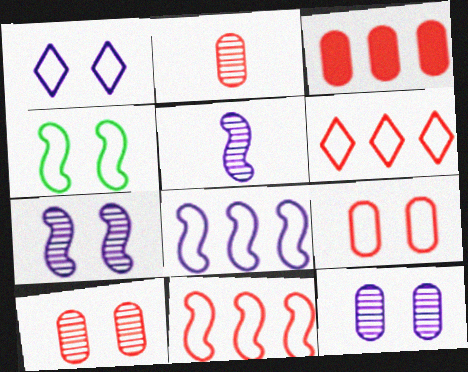[[1, 4, 9], 
[2, 3, 9]]